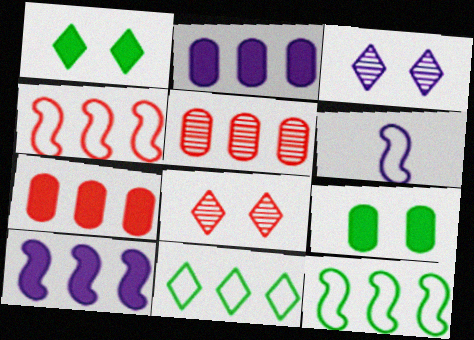[[1, 5, 6], 
[2, 3, 6], 
[5, 10, 11]]